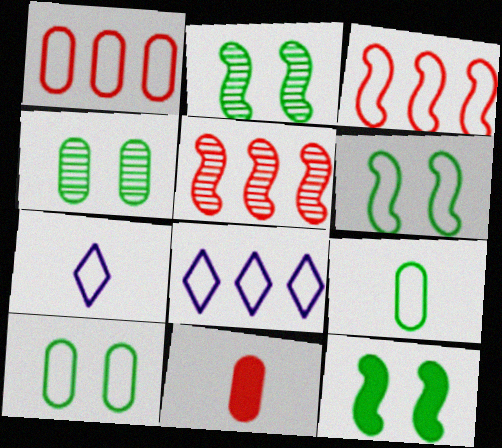[[1, 6, 7], 
[2, 6, 12], 
[2, 8, 11], 
[3, 7, 10]]